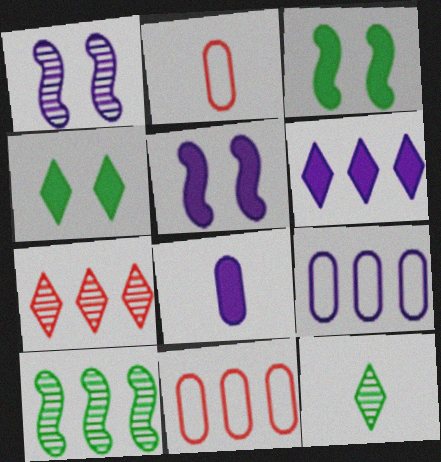[[5, 6, 8], 
[5, 11, 12], 
[6, 10, 11]]